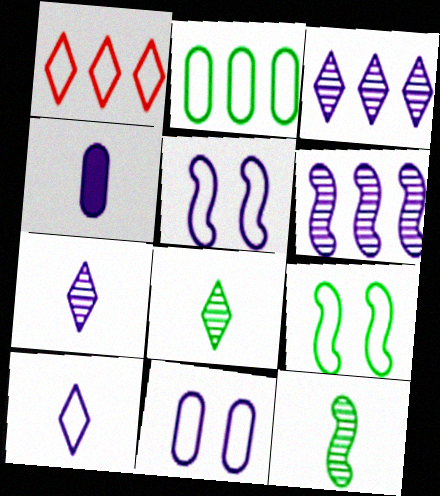[[3, 4, 5]]